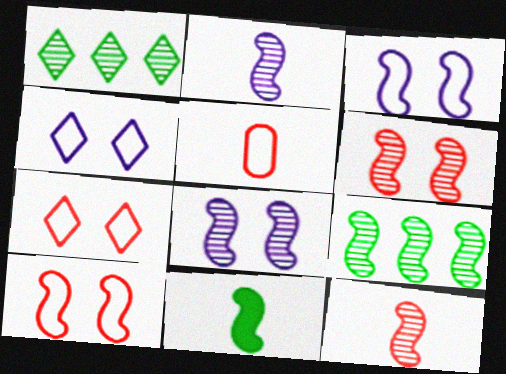[[2, 6, 9], 
[8, 9, 12]]